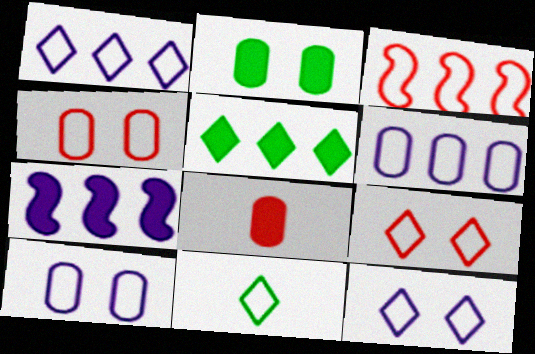[[1, 9, 11], 
[3, 10, 11]]